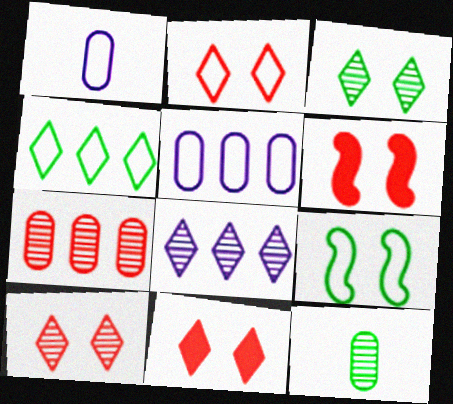[[2, 10, 11]]